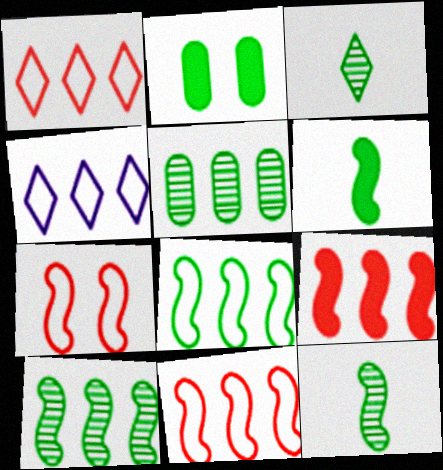[[2, 3, 8], 
[4, 5, 9]]